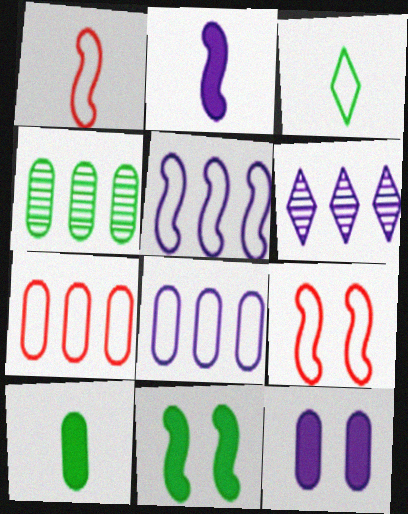[[3, 4, 11], 
[3, 8, 9], 
[6, 9, 10]]